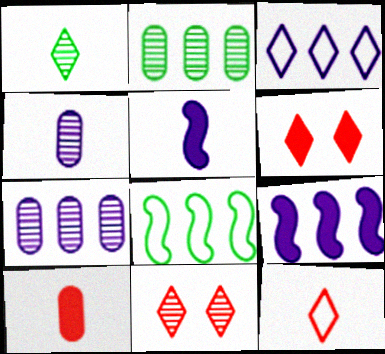[[1, 3, 6], 
[3, 7, 9], 
[4, 6, 8]]